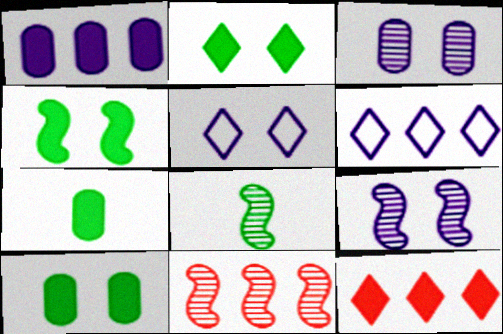[[2, 4, 10], 
[5, 7, 11], 
[8, 9, 11]]